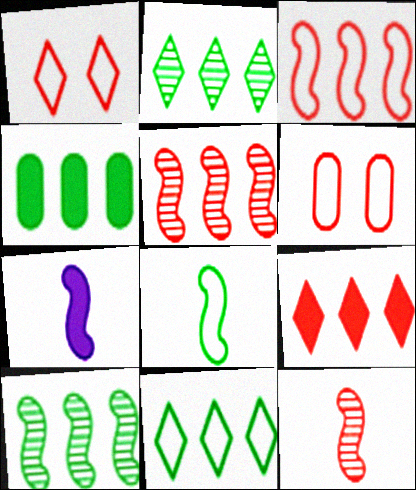[[2, 6, 7], 
[4, 10, 11], 
[6, 9, 12], 
[7, 8, 12]]